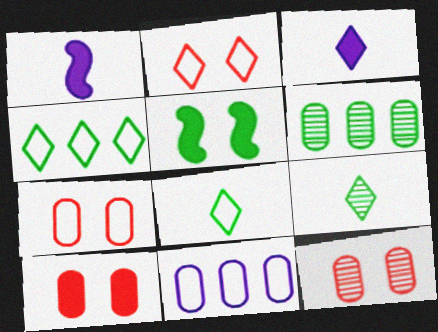[[1, 2, 6], 
[1, 4, 12], 
[5, 6, 8], 
[7, 10, 12]]